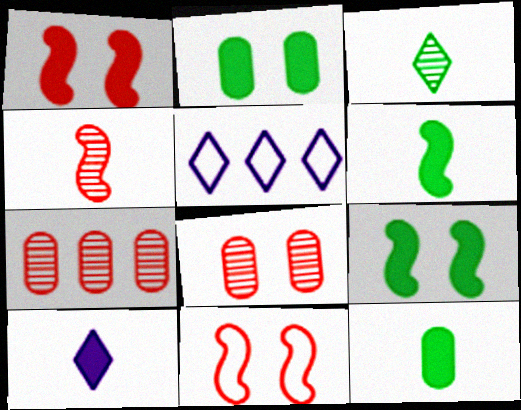[[2, 4, 5], 
[5, 6, 8]]